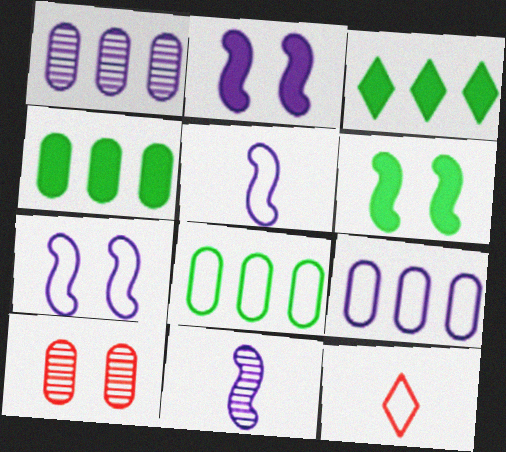[[1, 6, 12], 
[3, 5, 10], 
[7, 8, 12]]